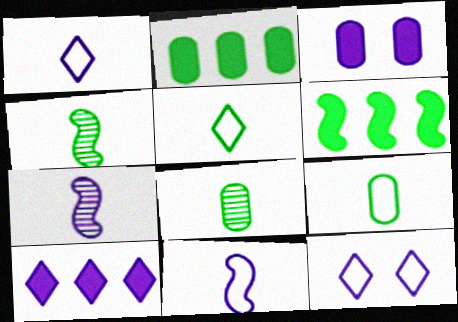[]